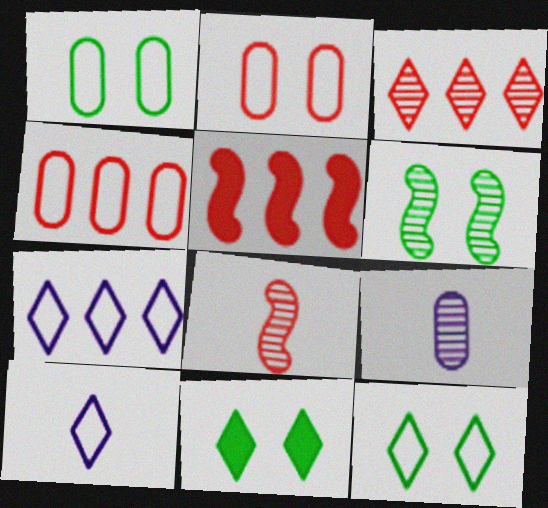[[1, 6, 11], 
[3, 4, 5], 
[3, 6, 9], 
[3, 10, 11], 
[5, 9, 12]]